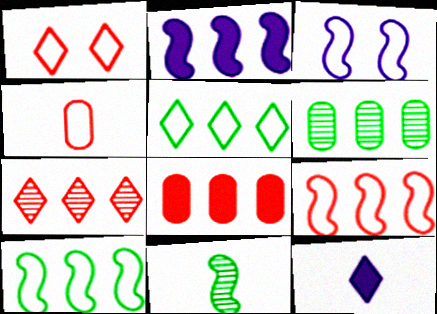[[1, 4, 9], 
[3, 4, 5], 
[4, 11, 12], 
[7, 8, 9]]